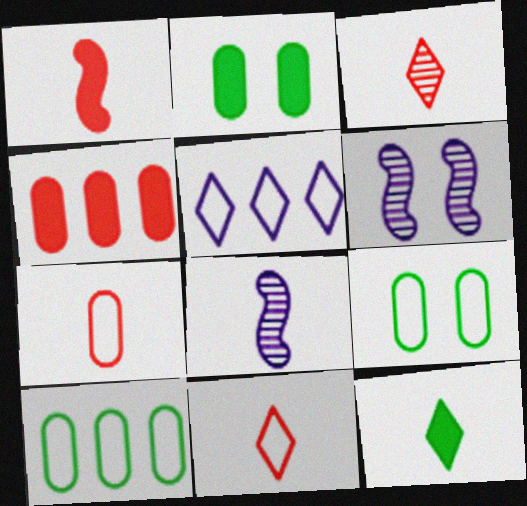[[1, 3, 7], 
[7, 8, 12]]